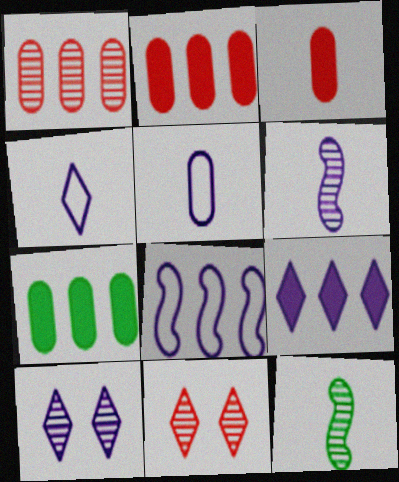[[1, 10, 12], 
[3, 4, 12], 
[4, 9, 10]]